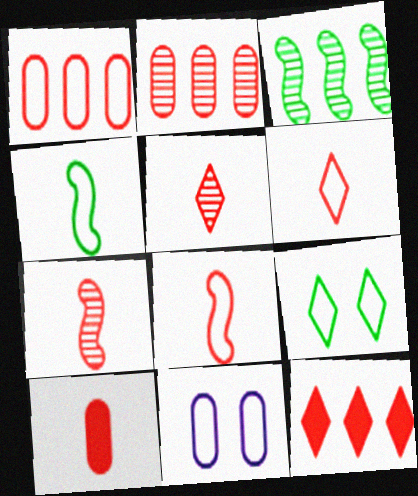[[5, 8, 10], 
[6, 7, 10]]